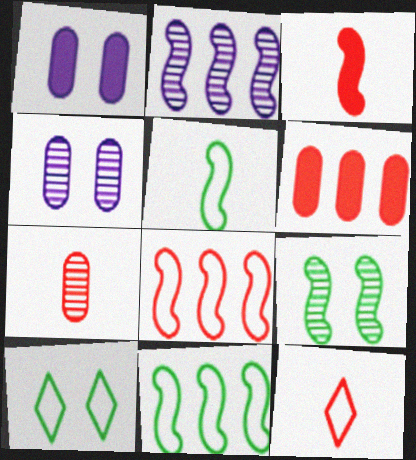[[3, 7, 12]]